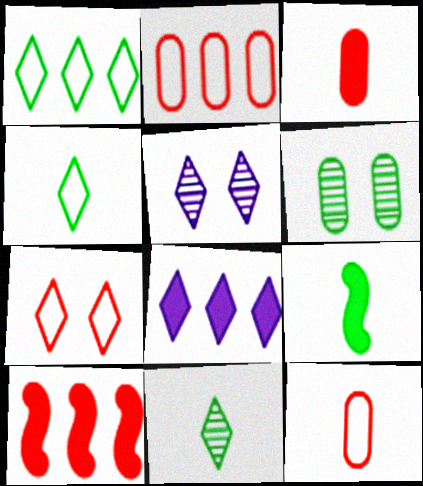[[1, 6, 9], 
[2, 5, 9], 
[7, 8, 11]]